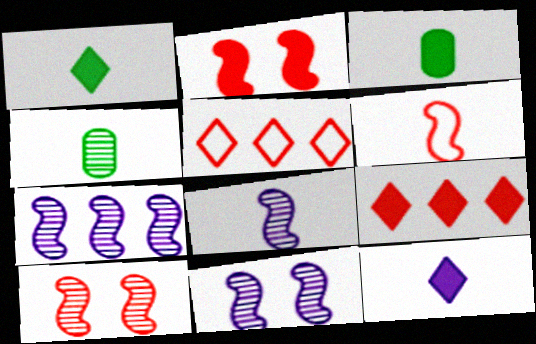[[3, 5, 11], 
[4, 6, 12], 
[7, 8, 11]]